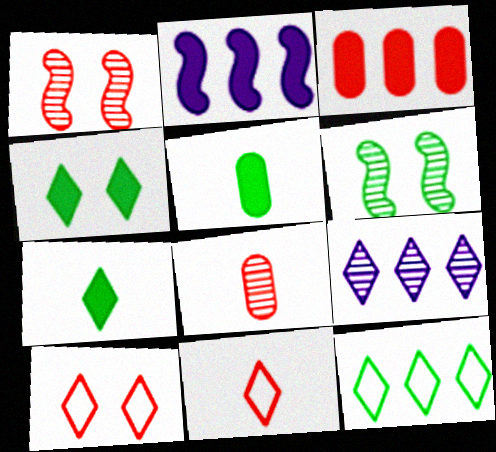[[1, 3, 11], 
[4, 9, 11], 
[5, 6, 12], 
[6, 8, 9], 
[7, 9, 10]]